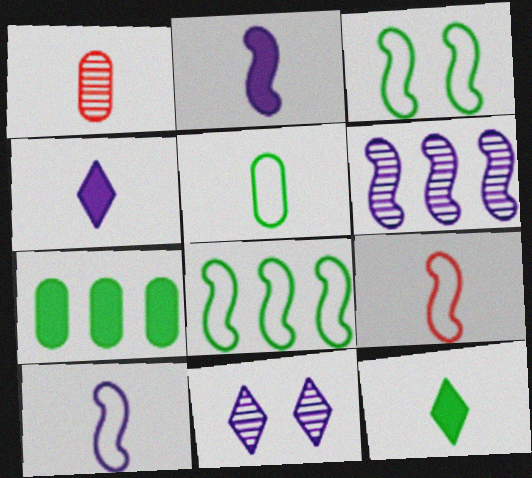[[1, 10, 12], 
[7, 9, 11]]